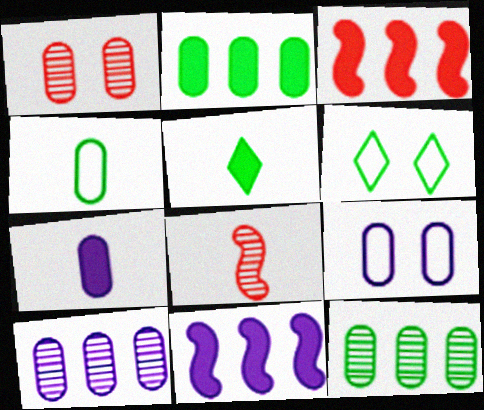[[7, 9, 10]]